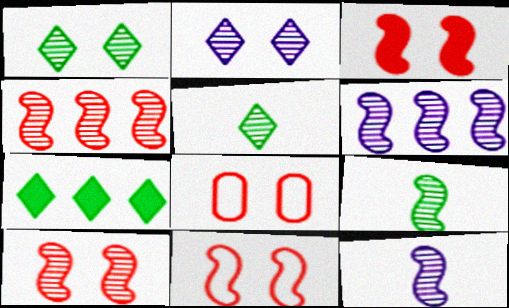[[3, 10, 11], 
[6, 9, 10], 
[7, 8, 12]]